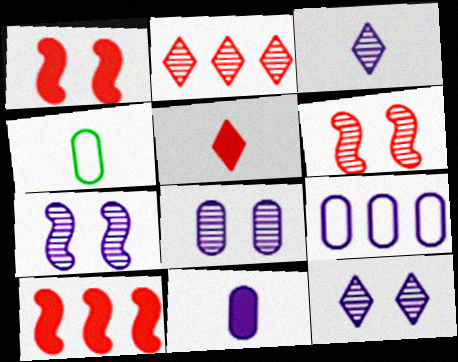[[4, 10, 12], 
[7, 8, 12], 
[8, 9, 11]]